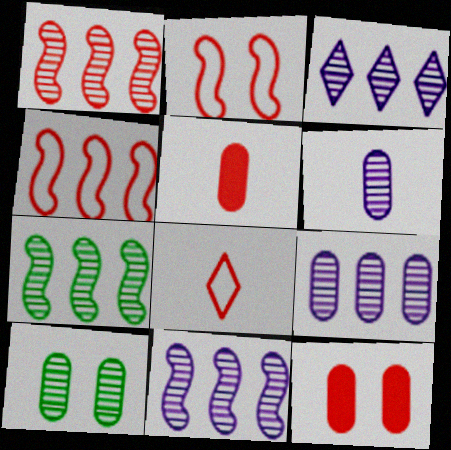[[1, 7, 11], 
[1, 8, 12], 
[3, 9, 11]]